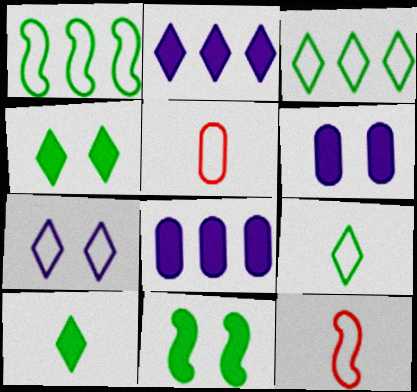[[1, 5, 7]]